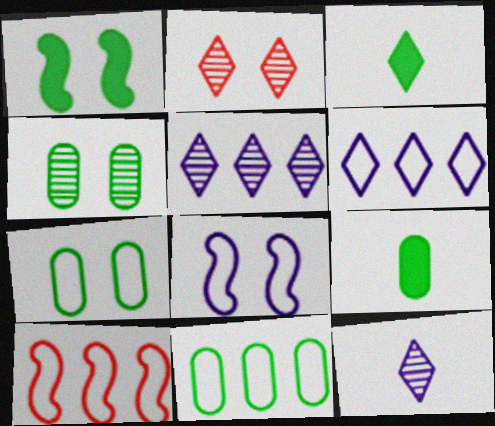[[2, 3, 6], 
[4, 9, 11], 
[6, 10, 11]]